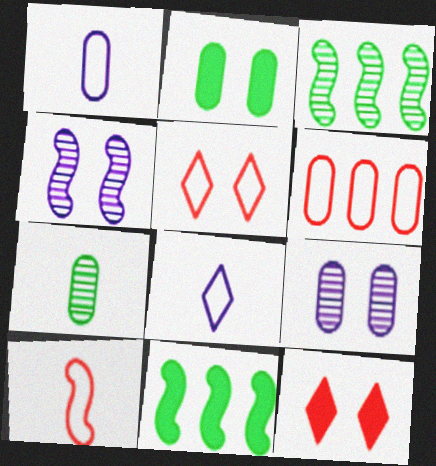[[1, 3, 12], 
[2, 4, 5], 
[4, 10, 11], 
[5, 6, 10]]